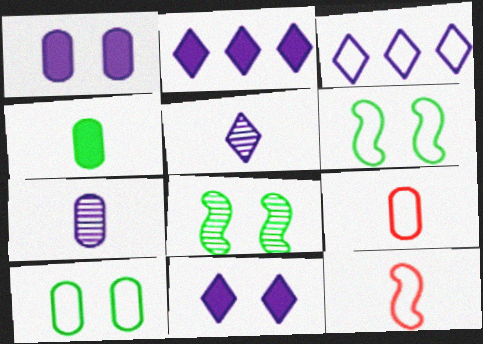[[2, 8, 9], 
[3, 5, 11], 
[3, 6, 9], 
[3, 10, 12], 
[4, 5, 12], 
[4, 7, 9]]